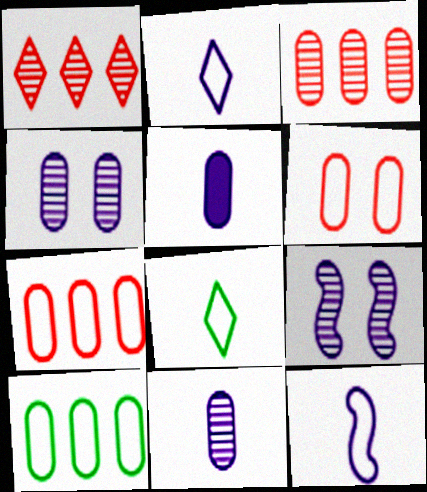[]